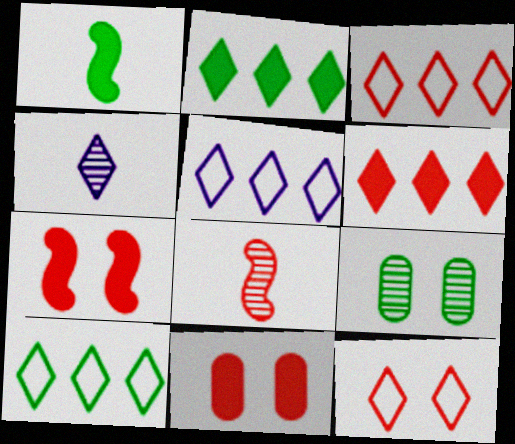[[1, 9, 10], 
[2, 4, 12], 
[3, 5, 10], 
[3, 8, 11]]